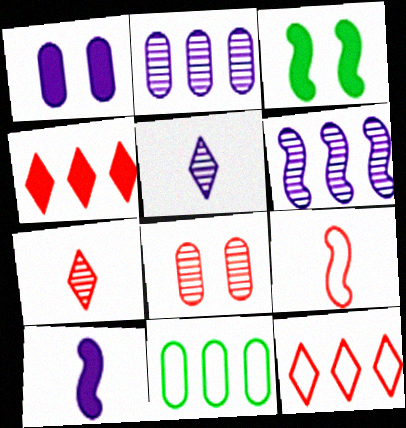[[3, 6, 9], 
[4, 6, 11], 
[4, 8, 9]]